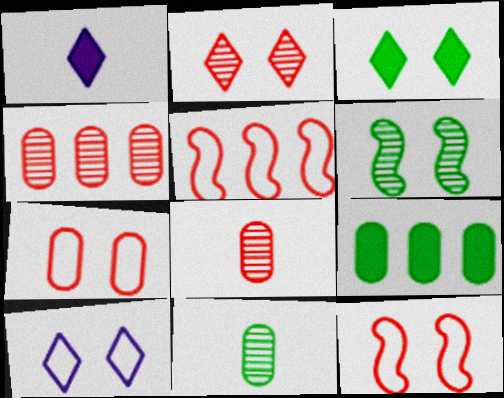[[2, 3, 10]]